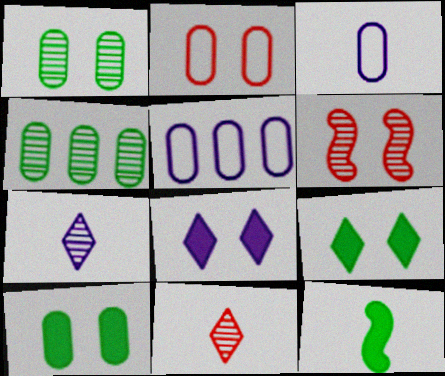[[3, 11, 12], 
[4, 6, 7]]